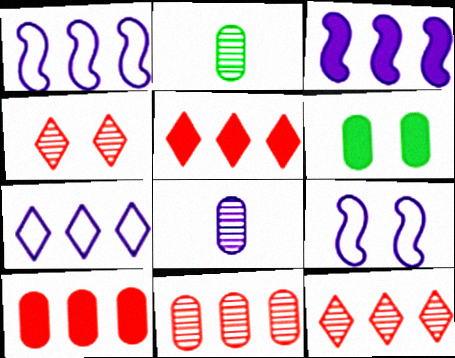[[2, 5, 9], 
[4, 6, 9]]